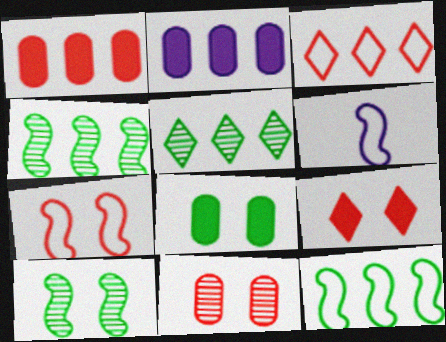[[2, 3, 4], 
[6, 7, 12], 
[7, 9, 11]]